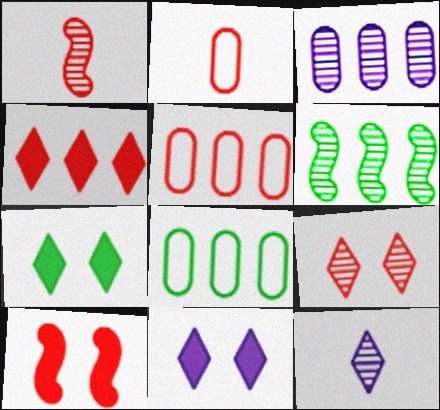[[1, 8, 11], 
[2, 6, 11], 
[8, 10, 12]]